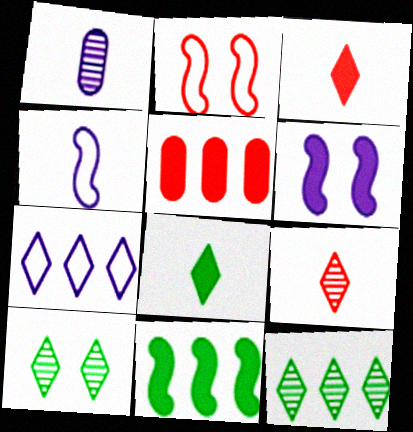[[1, 6, 7], 
[2, 5, 9], 
[3, 7, 10], 
[4, 5, 10], 
[5, 6, 8]]